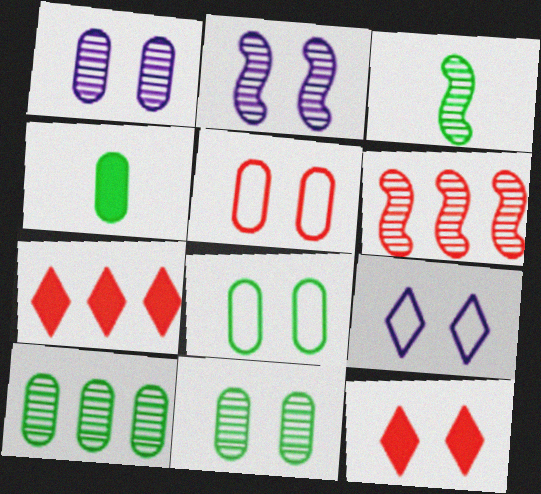[[2, 3, 6], 
[2, 8, 12], 
[4, 6, 9], 
[4, 8, 10]]